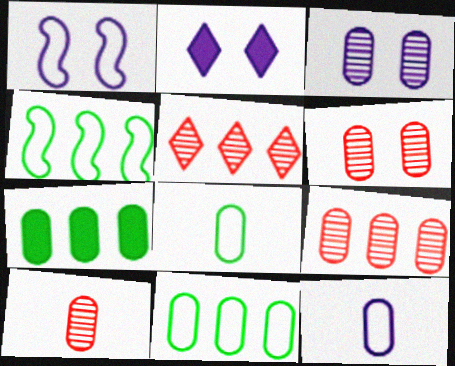[[1, 2, 3], 
[2, 4, 10], 
[6, 7, 12], 
[6, 9, 10]]